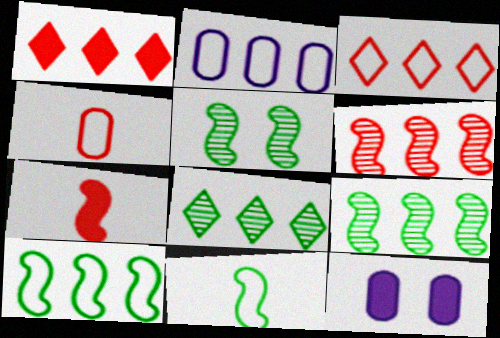[[1, 2, 9], 
[2, 3, 10]]